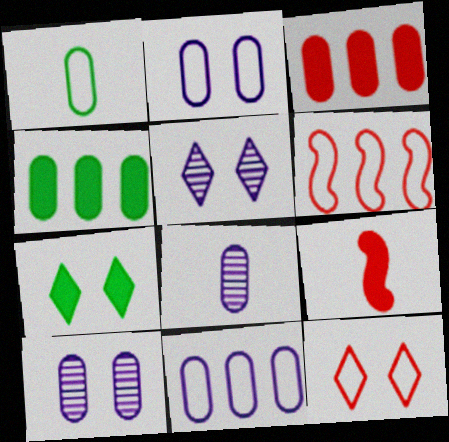[[1, 3, 10], 
[5, 7, 12], 
[6, 7, 8]]